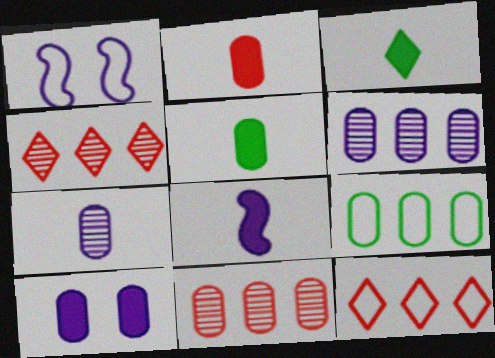[[1, 3, 11], 
[1, 4, 5], 
[2, 3, 8]]